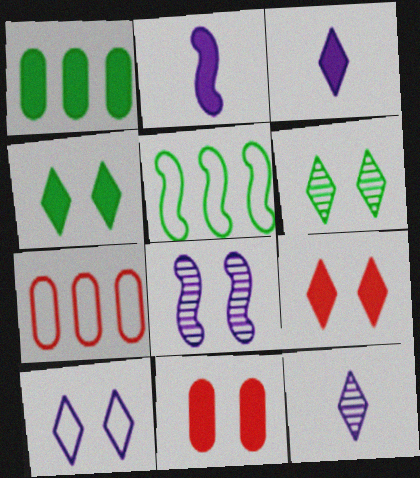[[1, 2, 9], 
[2, 6, 7], 
[5, 11, 12], 
[6, 9, 10]]